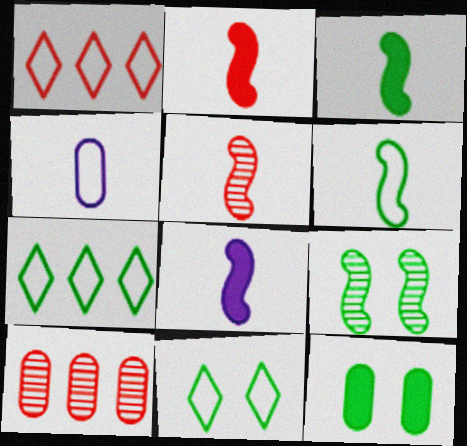[[2, 3, 8], 
[4, 10, 12], 
[5, 6, 8], 
[8, 10, 11], 
[9, 11, 12]]